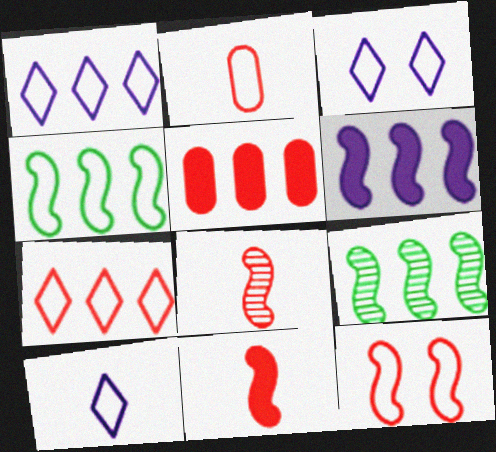[[1, 3, 10], 
[1, 5, 9], 
[2, 3, 4], 
[2, 7, 12]]